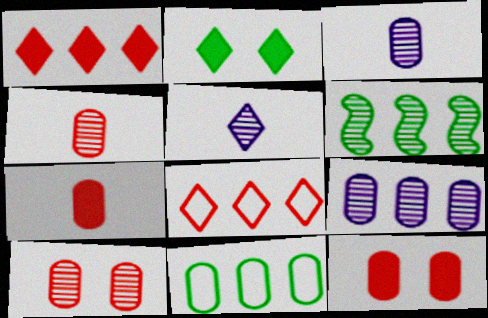[[2, 5, 8], 
[3, 11, 12], 
[5, 6, 10]]